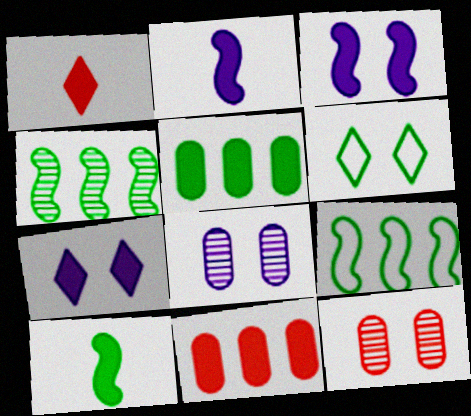[[1, 3, 5], 
[1, 8, 9], 
[3, 6, 12], 
[7, 10, 11]]